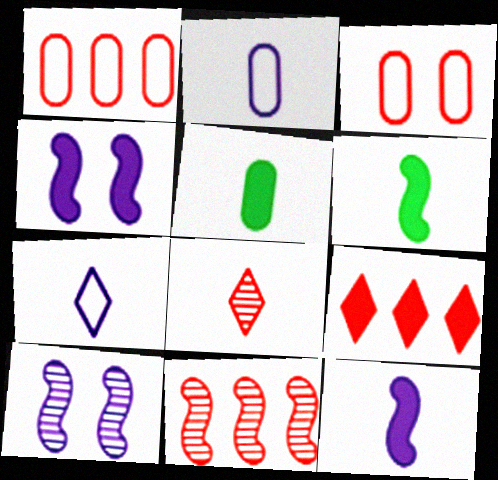[[1, 9, 11], 
[2, 6, 8], 
[4, 5, 9]]